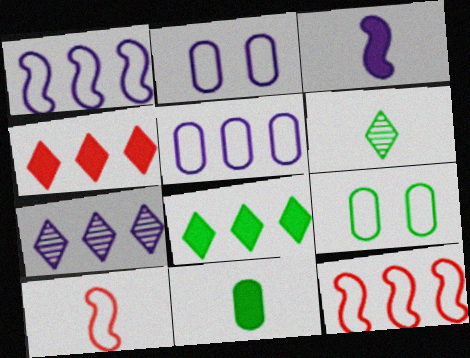[[2, 3, 7]]